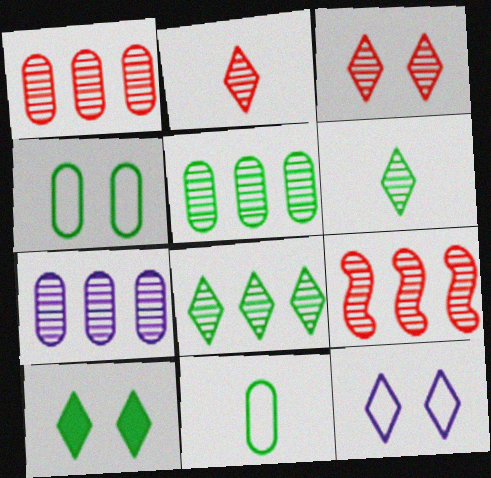[[1, 5, 7], 
[3, 10, 12], 
[7, 8, 9]]